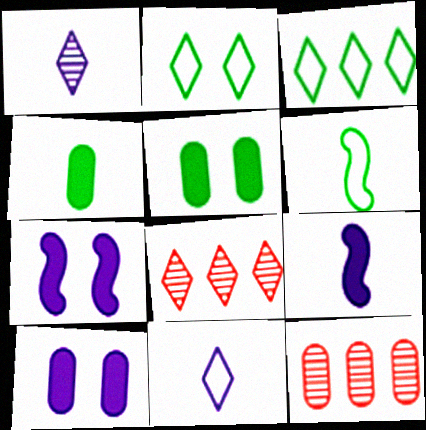[[2, 9, 12], 
[6, 8, 10]]